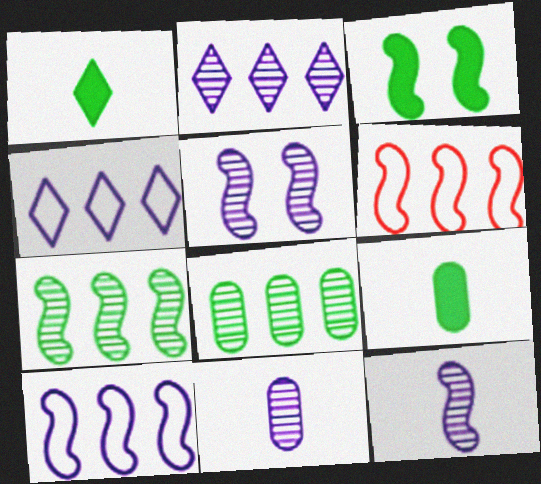[[2, 5, 11], 
[3, 6, 12]]